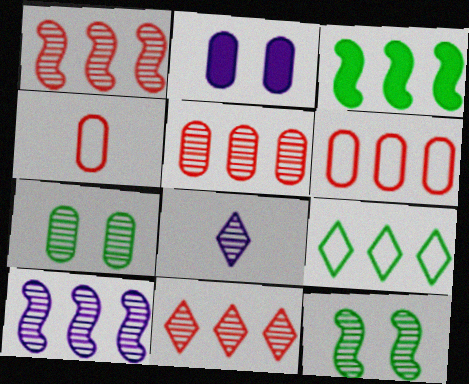[[1, 5, 11], 
[1, 7, 8], 
[5, 8, 12]]